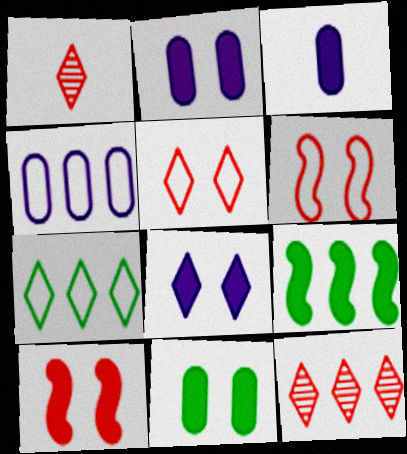[[1, 7, 8], 
[4, 9, 12], 
[8, 10, 11]]